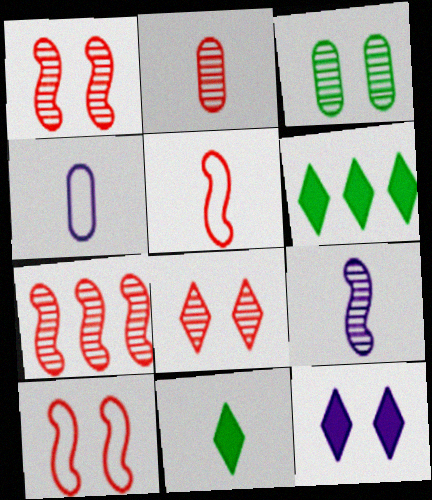[[1, 4, 6], 
[2, 7, 8], 
[3, 10, 12]]